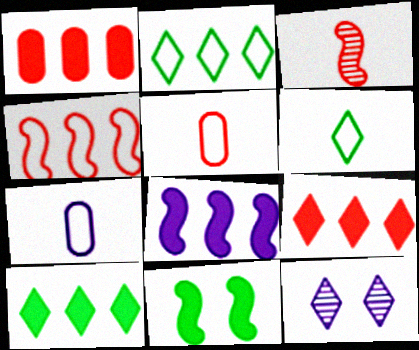[[1, 8, 10], 
[6, 9, 12], 
[7, 8, 12]]